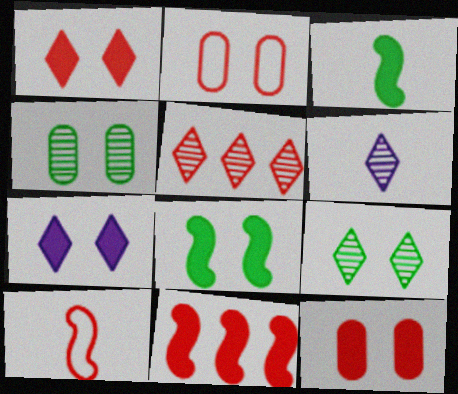[[5, 6, 9], 
[5, 10, 12], 
[7, 8, 12]]